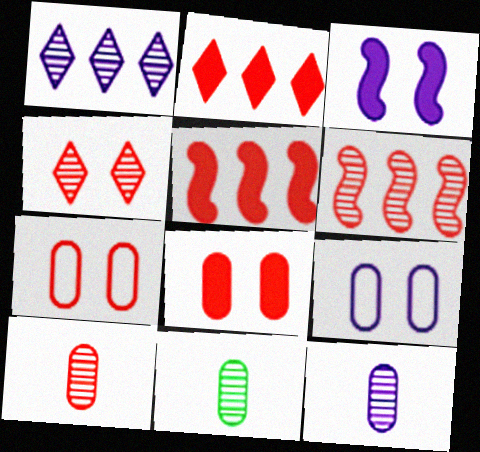[[4, 6, 10], 
[10, 11, 12]]